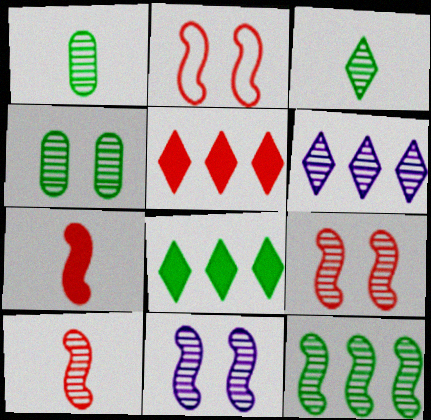[[1, 6, 9], 
[3, 4, 12], 
[4, 6, 10], 
[10, 11, 12]]